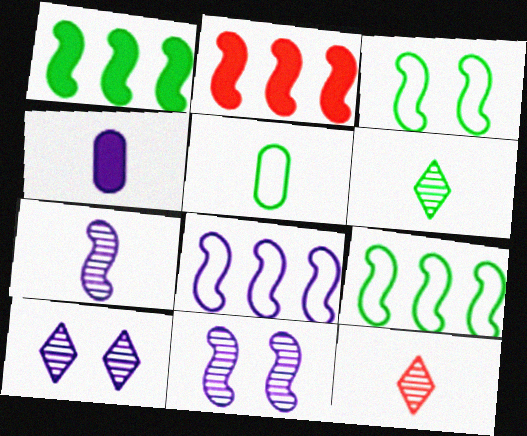[[2, 3, 7], 
[2, 5, 10], 
[4, 8, 10]]